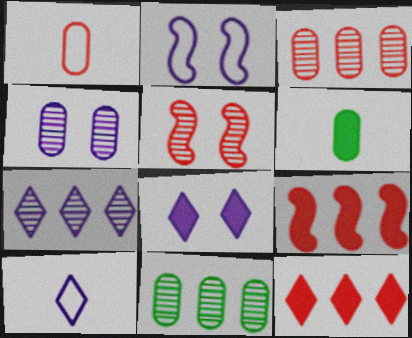[[1, 5, 12], 
[2, 4, 8], 
[6, 8, 9], 
[7, 8, 10]]